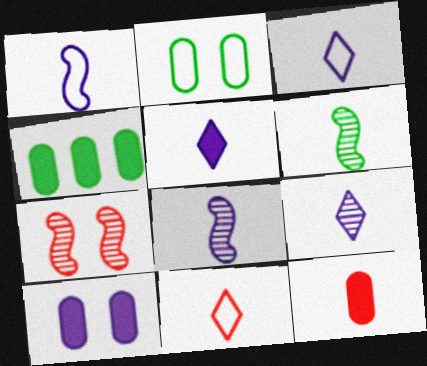[[3, 4, 7], 
[3, 5, 9], 
[3, 6, 12], 
[4, 10, 12]]